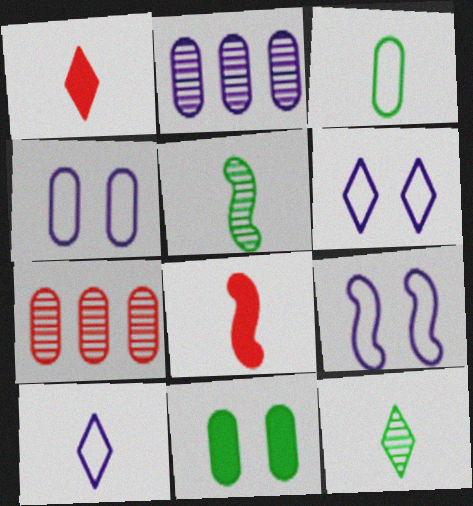[[1, 10, 12], 
[4, 6, 9]]